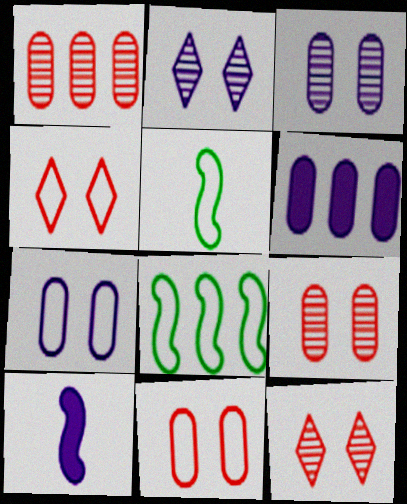[[5, 6, 12]]